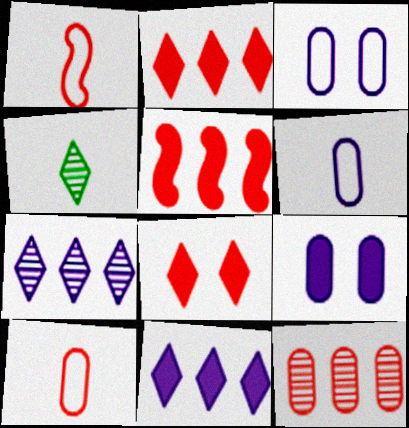[[1, 8, 12], 
[3, 4, 5]]